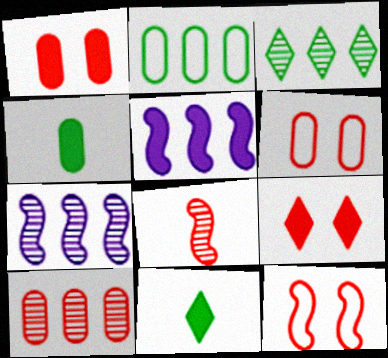[[1, 5, 11], 
[3, 7, 10], 
[4, 5, 9], 
[6, 7, 11]]